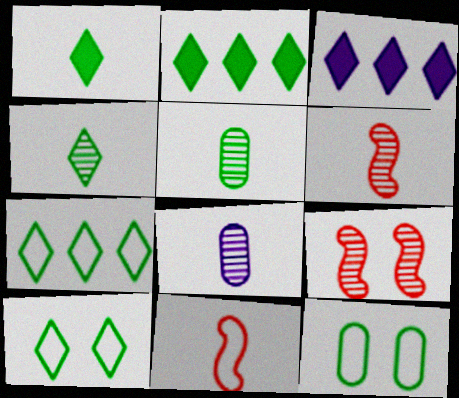[[1, 8, 11], 
[2, 4, 10], 
[3, 6, 12], 
[4, 6, 8]]